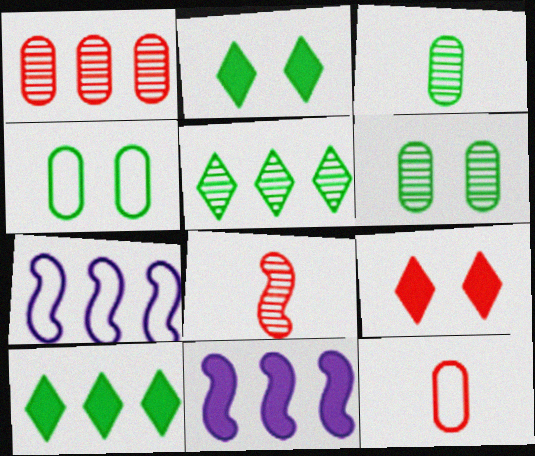[[1, 7, 10], 
[3, 7, 9]]